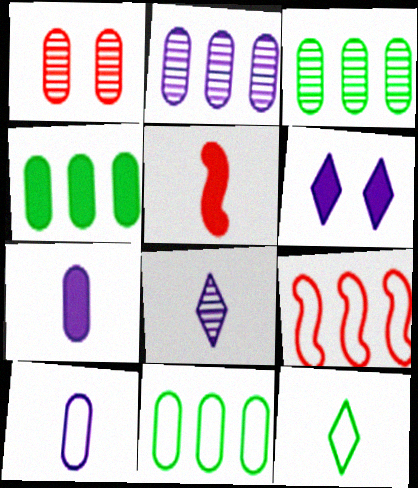[[1, 4, 10], 
[1, 7, 11], 
[3, 4, 11], 
[4, 5, 6]]